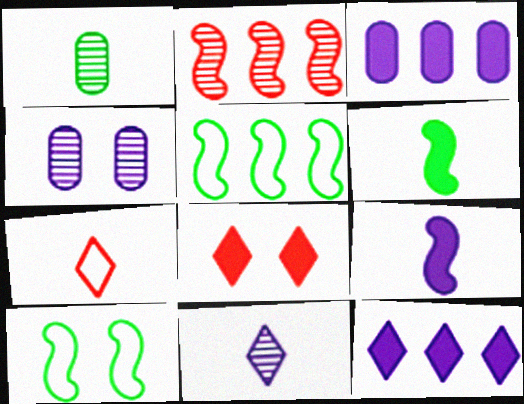[[1, 7, 9], 
[2, 9, 10], 
[3, 6, 8], 
[4, 8, 10]]